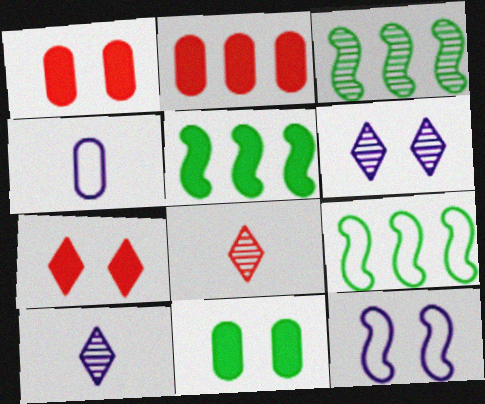[[1, 9, 10], 
[3, 4, 7], 
[3, 5, 9]]